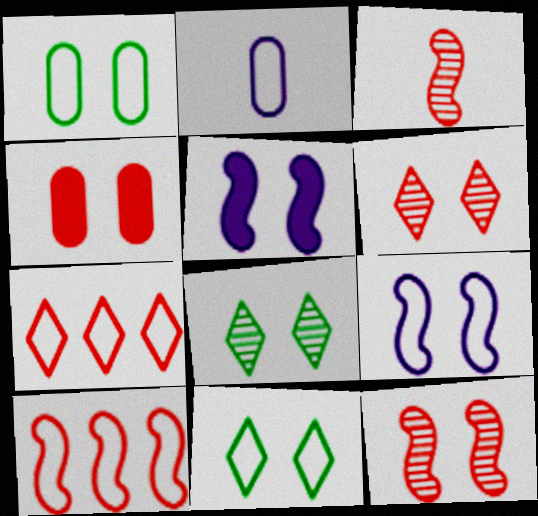[[1, 5, 6], 
[2, 10, 11], 
[3, 4, 7], 
[4, 8, 9]]